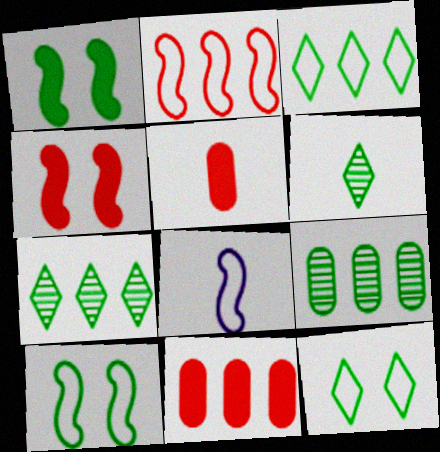[[2, 8, 10], 
[5, 6, 8]]